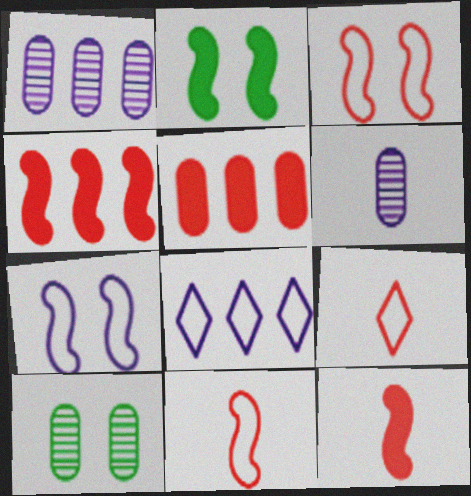[[1, 2, 9], 
[8, 10, 12]]